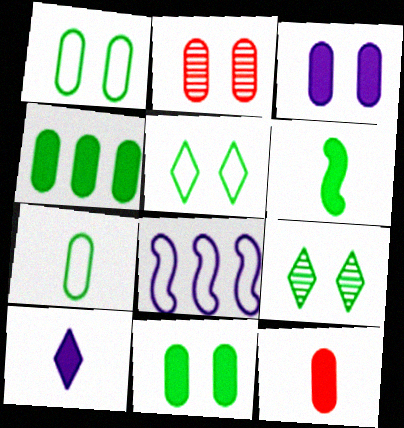[[1, 2, 3], 
[3, 4, 12], 
[6, 10, 12], 
[8, 9, 12]]